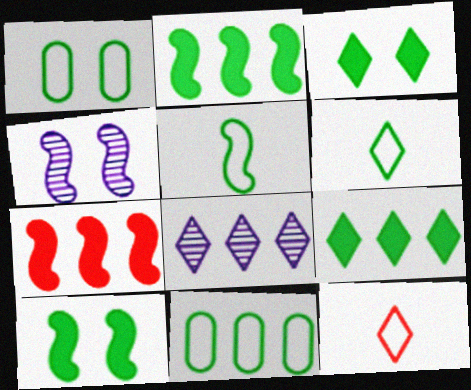[[3, 8, 12], 
[4, 5, 7], 
[7, 8, 11]]